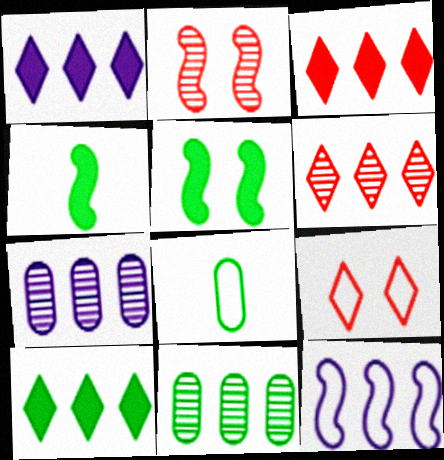[[1, 2, 8], 
[1, 3, 10], 
[1, 7, 12], 
[2, 4, 12], 
[3, 11, 12], 
[4, 7, 9], 
[8, 9, 12]]